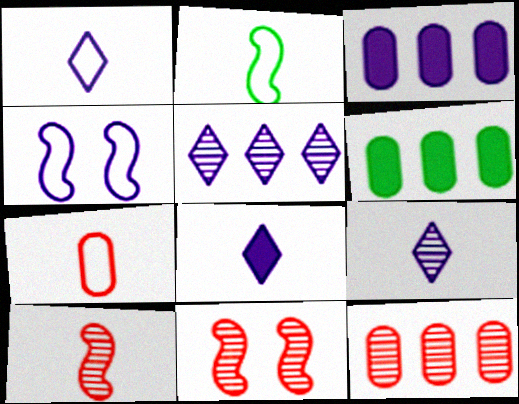[[1, 2, 7], 
[1, 6, 11], 
[1, 8, 9], 
[3, 4, 9]]